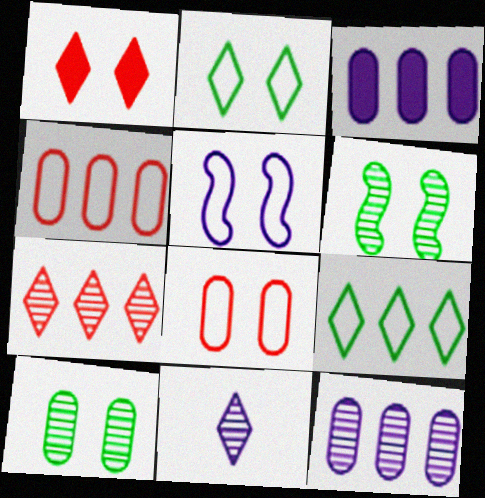[[1, 5, 10], 
[1, 9, 11], 
[2, 5, 8], 
[3, 5, 11]]